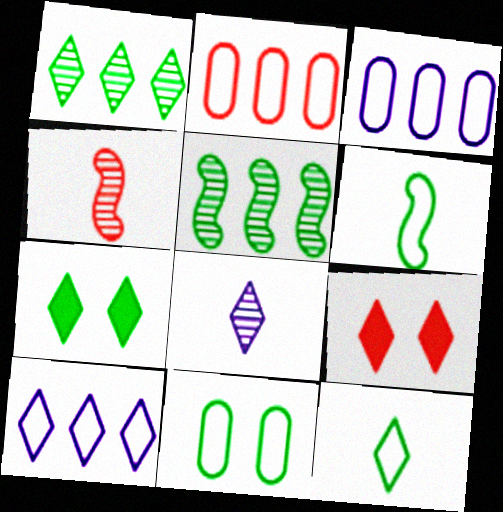[[1, 7, 12], 
[2, 4, 9], 
[3, 4, 7]]